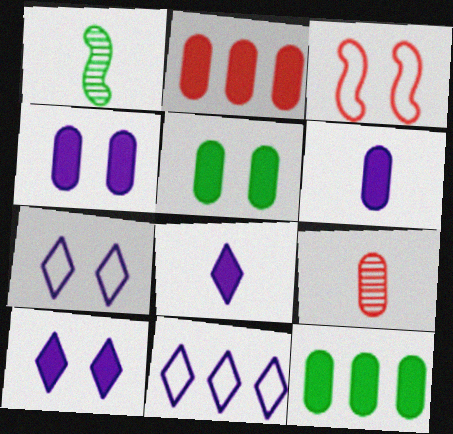[[1, 2, 7], 
[2, 5, 6]]